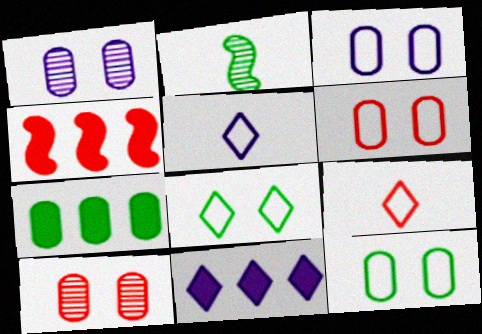[[2, 6, 11], 
[2, 7, 8], 
[3, 6, 12], 
[4, 7, 11], 
[4, 9, 10]]